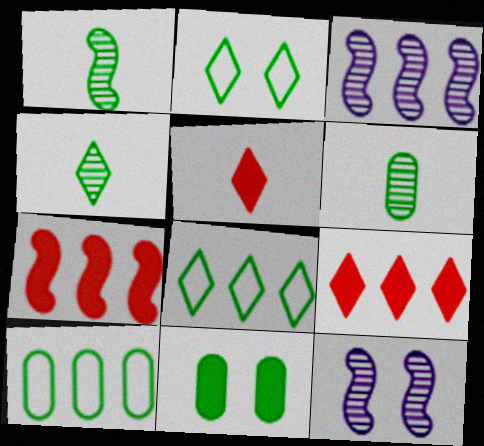[[1, 4, 6], 
[1, 8, 11], 
[3, 9, 10], 
[5, 10, 12], 
[6, 10, 11]]